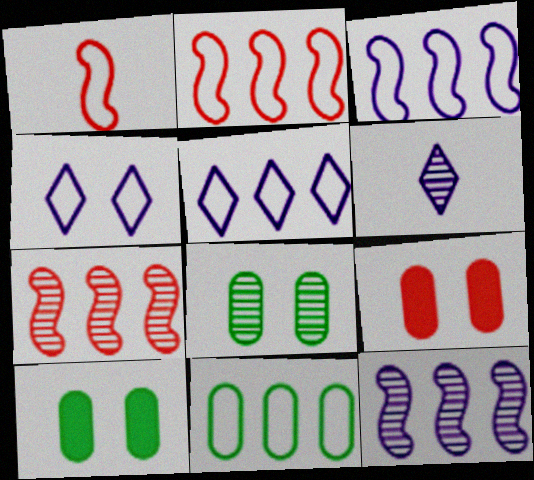[[1, 4, 11], 
[2, 5, 11], 
[2, 6, 10], 
[6, 7, 8]]